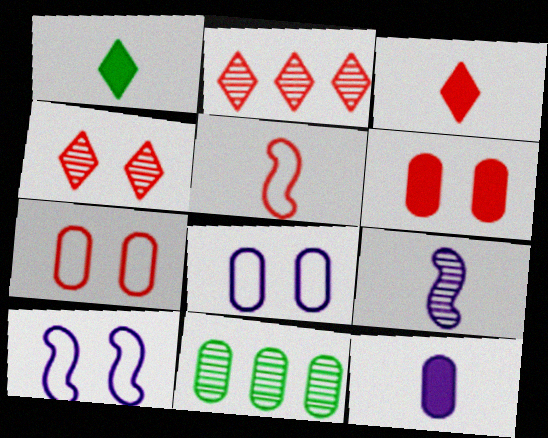[[2, 5, 6], 
[3, 10, 11], 
[4, 9, 11], 
[7, 11, 12]]